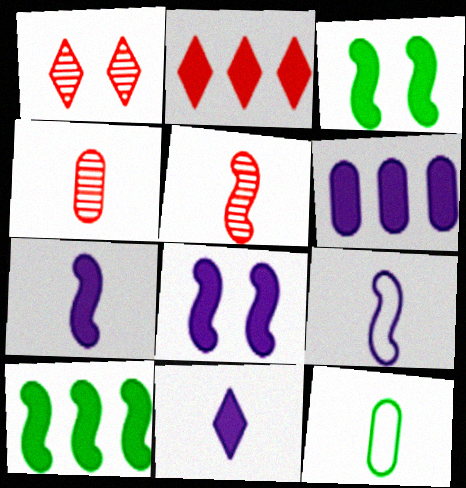[[2, 6, 10], 
[5, 11, 12], 
[6, 8, 11]]